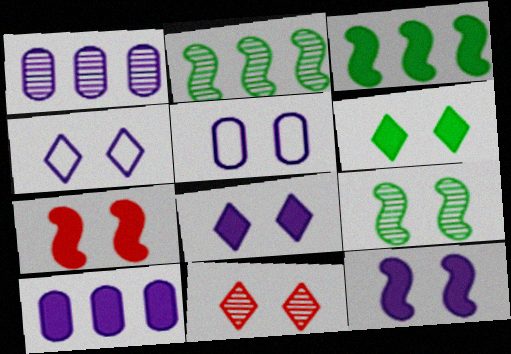[[4, 6, 11]]